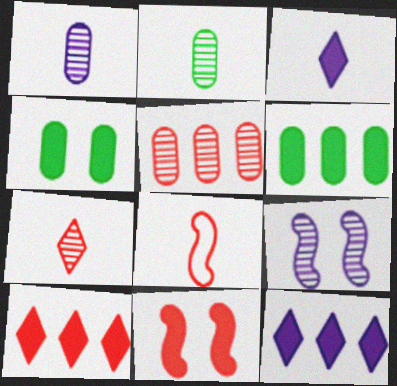[[2, 3, 8], 
[3, 6, 11]]